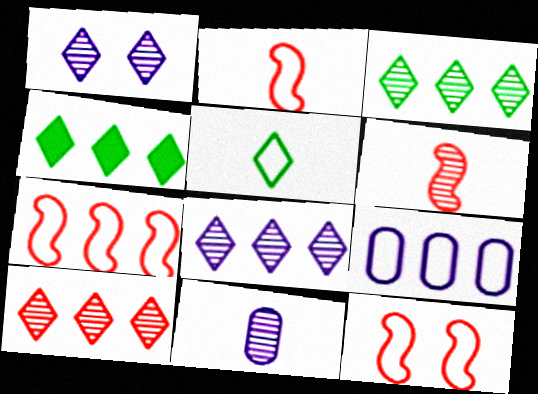[[2, 7, 12], 
[3, 8, 10], 
[4, 11, 12], 
[5, 9, 12]]